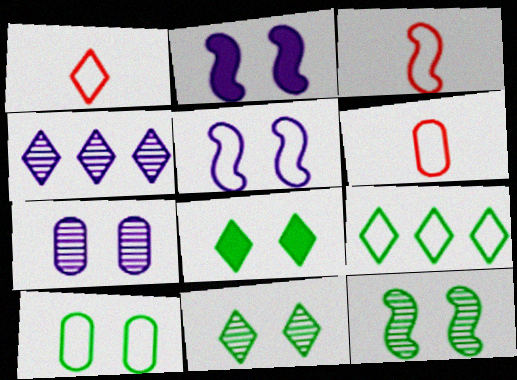[[1, 3, 6], 
[1, 4, 8], 
[5, 6, 9], 
[8, 10, 12]]